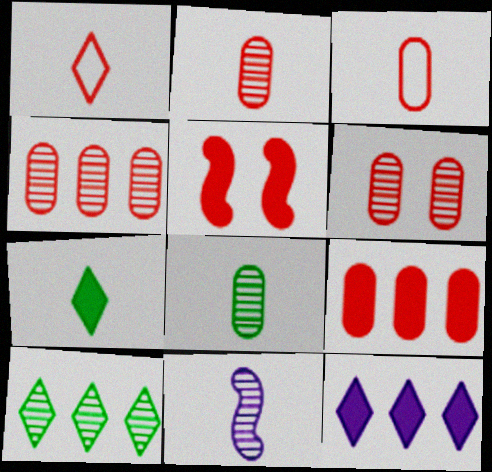[[1, 4, 5], 
[2, 4, 6], 
[3, 6, 9], 
[3, 7, 11], 
[6, 10, 11]]